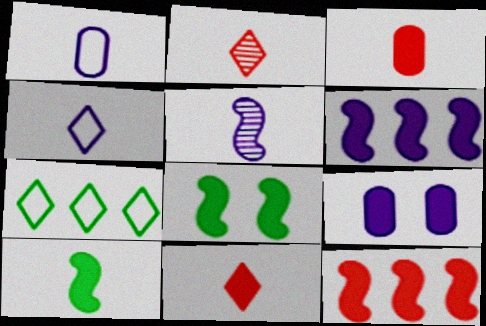[[1, 2, 10]]